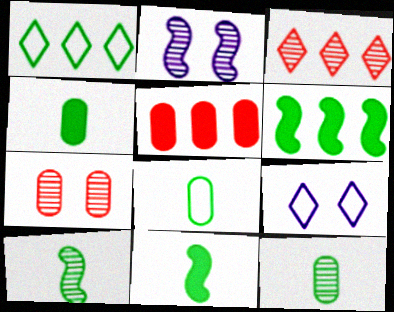[[2, 3, 12], 
[4, 8, 12], 
[5, 9, 10]]